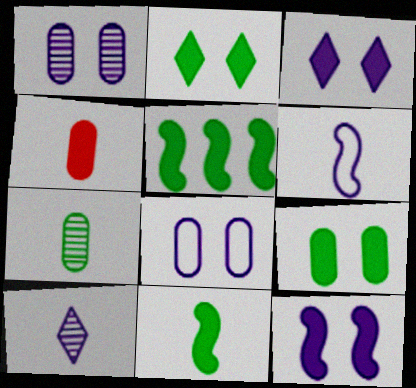[[3, 4, 5]]